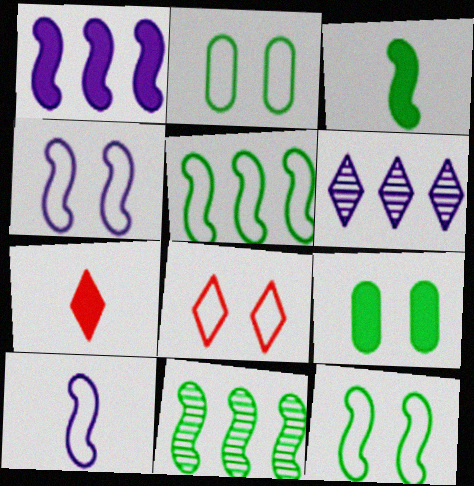[[1, 7, 9], 
[2, 4, 8], 
[3, 11, 12]]